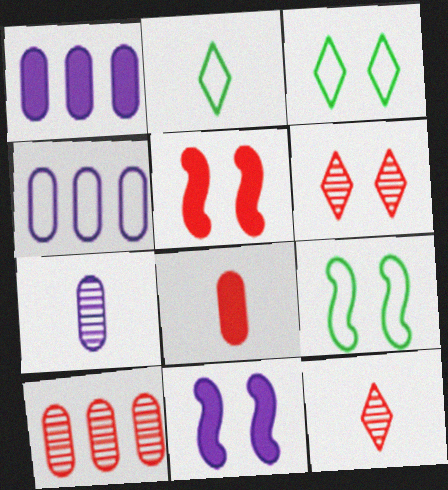[[1, 9, 12], 
[2, 10, 11]]